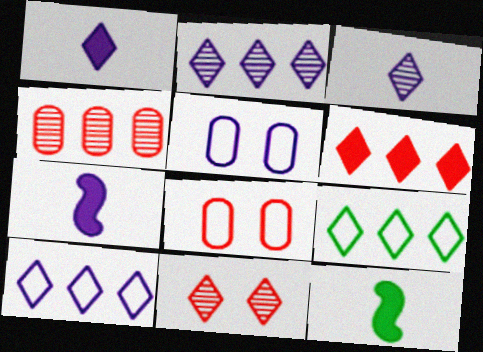[[1, 9, 11], 
[2, 5, 7], 
[2, 6, 9], 
[2, 8, 12]]